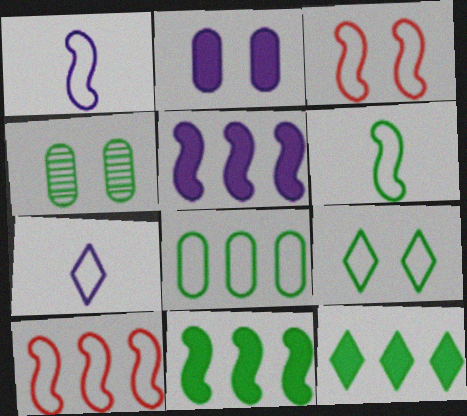[[3, 7, 8], 
[4, 6, 12], 
[6, 8, 9]]